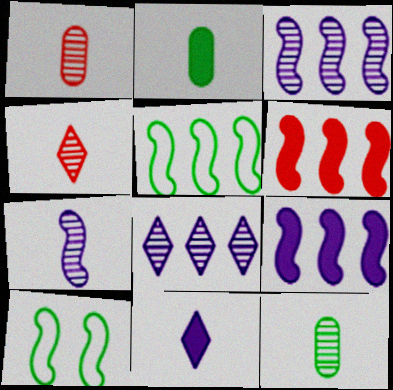[[3, 5, 6], 
[4, 7, 12], 
[6, 7, 10]]